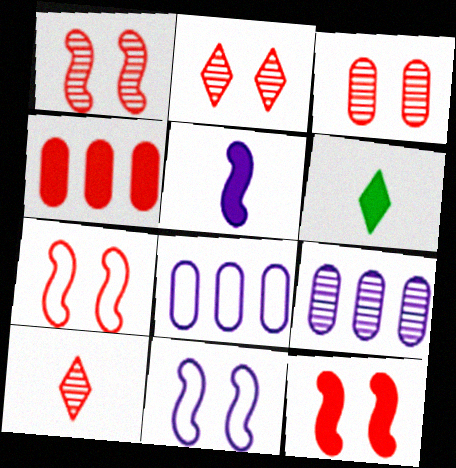[[1, 2, 3], 
[1, 6, 8], 
[1, 7, 12], 
[4, 7, 10], 
[6, 7, 9]]